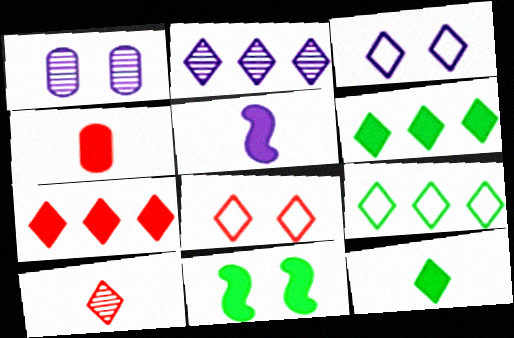[[1, 8, 11], 
[2, 7, 9], 
[2, 8, 12], 
[3, 6, 10], 
[4, 5, 12], 
[7, 8, 10]]